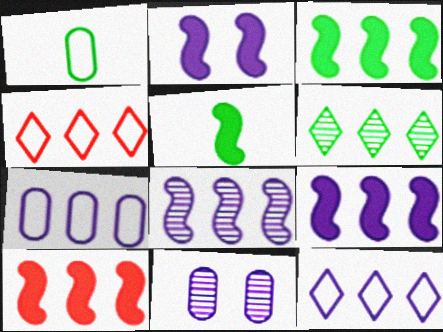[[2, 5, 10], 
[3, 9, 10], 
[4, 5, 11], 
[6, 7, 10]]